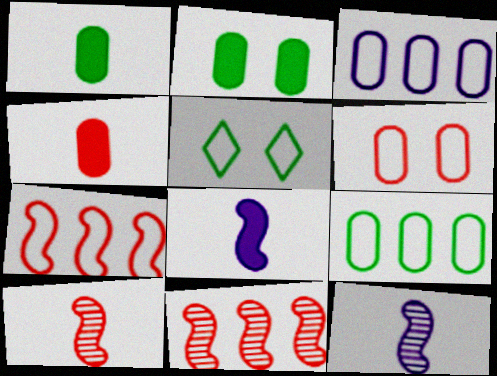[]